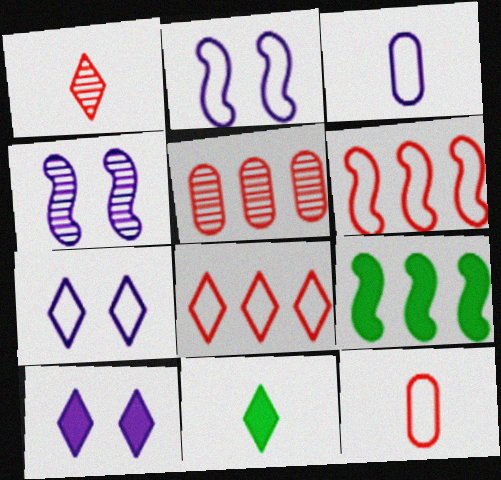[[2, 5, 11]]